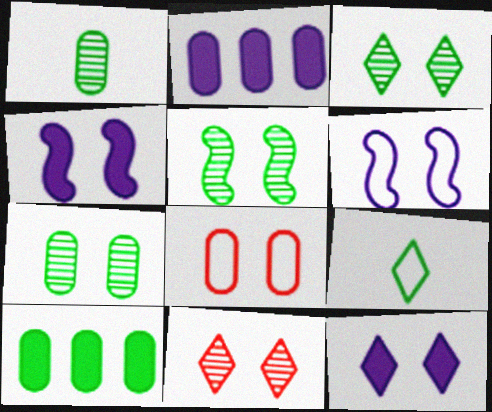[[1, 2, 8], 
[3, 4, 8], 
[3, 5, 7], 
[5, 8, 12], 
[5, 9, 10]]